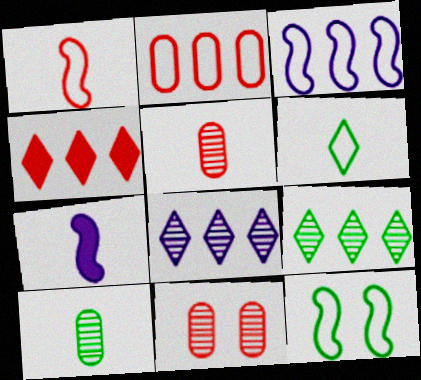[[1, 3, 12], 
[1, 4, 11], 
[5, 6, 7]]